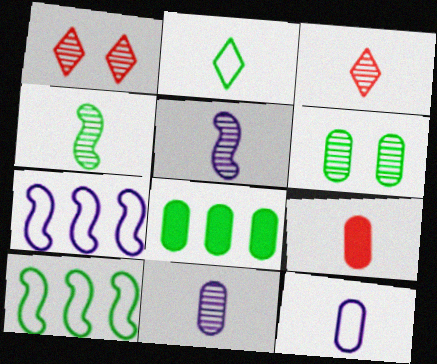[[2, 5, 9], 
[3, 4, 11]]